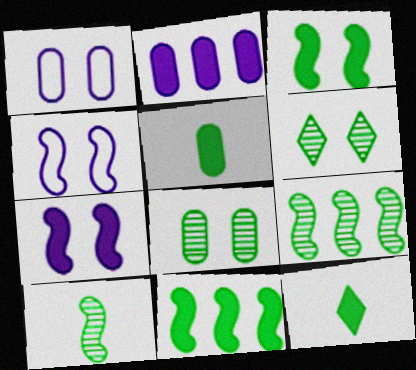[]